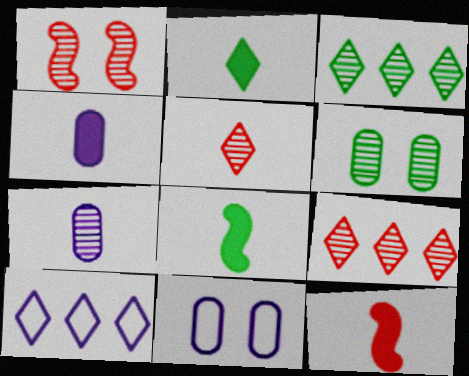[[1, 3, 7], 
[2, 4, 12], 
[3, 11, 12], 
[6, 10, 12], 
[8, 9, 11]]